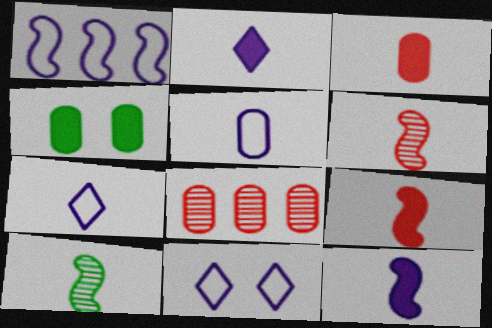[[1, 5, 11], 
[3, 7, 10], 
[4, 5, 8]]